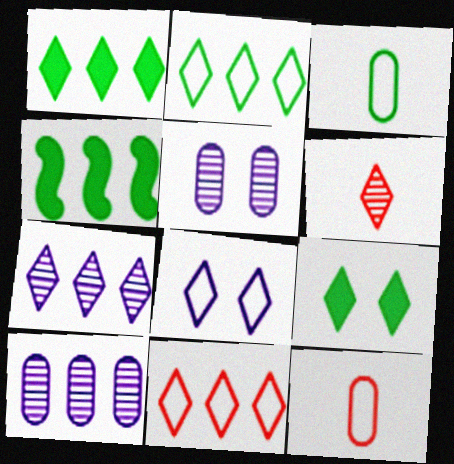[[1, 6, 8], 
[1, 7, 11], 
[4, 10, 11]]